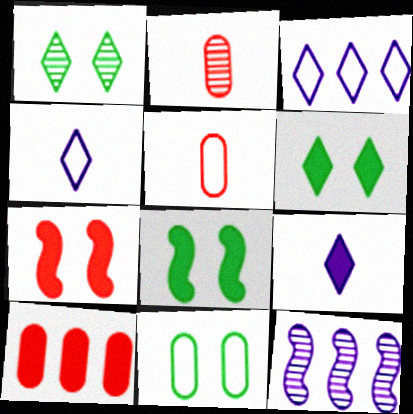[[1, 2, 12], 
[1, 8, 11], 
[2, 3, 8], 
[5, 6, 12], 
[8, 9, 10]]